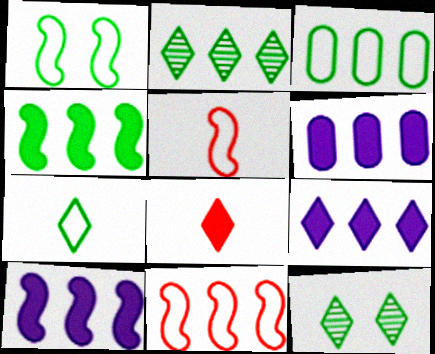[[1, 3, 7], 
[2, 3, 4], 
[2, 6, 11], 
[5, 6, 12], 
[6, 9, 10]]